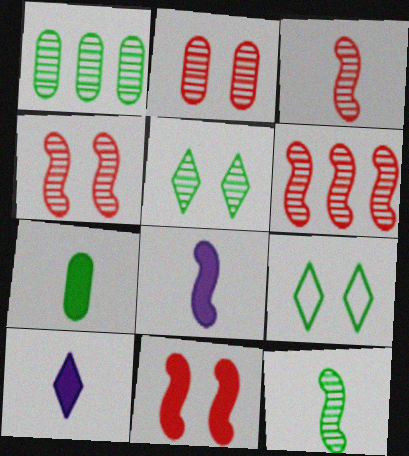[[1, 5, 12], 
[3, 4, 6]]